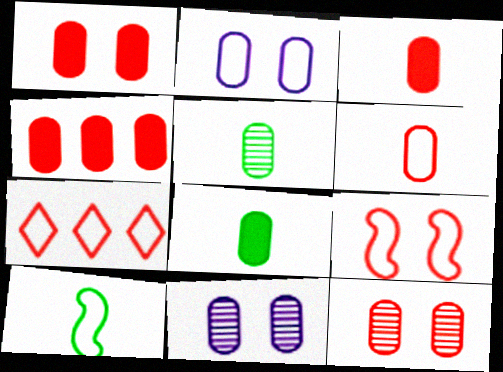[[1, 3, 4], 
[2, 4, 5], 
[2, 7, 10], 
[4, 6, 12], 
[6, 7, 9]]